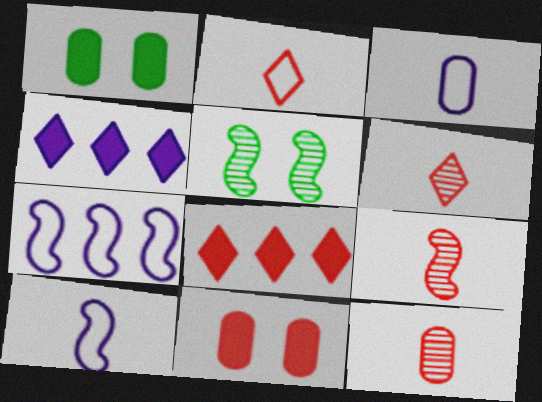[[1, 6, 7], 
[3, 5, 8], 
[6, 9, 12]]